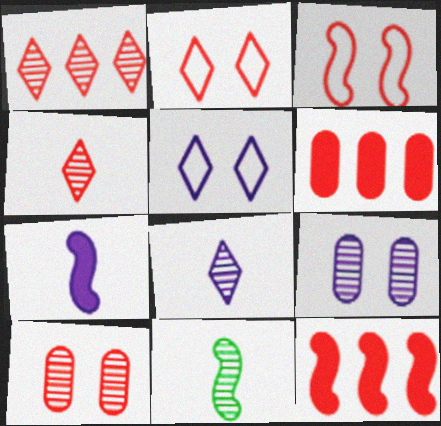[[1, 9, 11], 
[3, 4, 6], 
[5, 6, 11]]